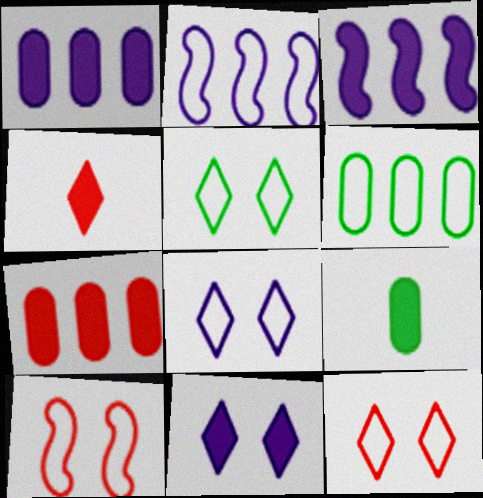[[5, 8, 12]]